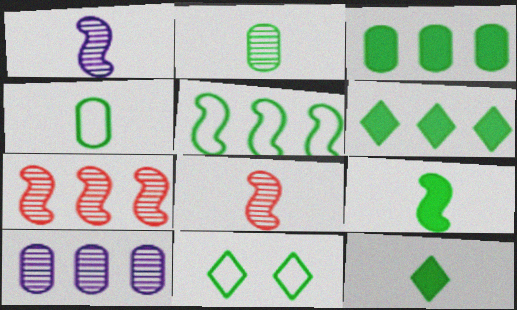[[4, 5, 11]]